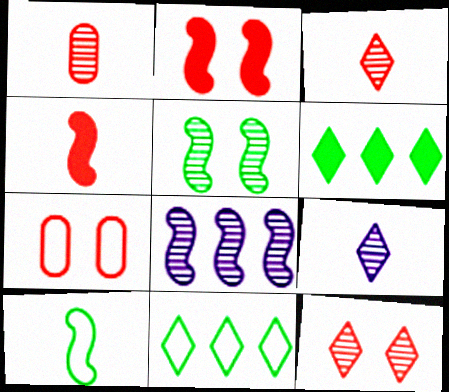[[2, 7, 12], 
[2, 8, 10]]